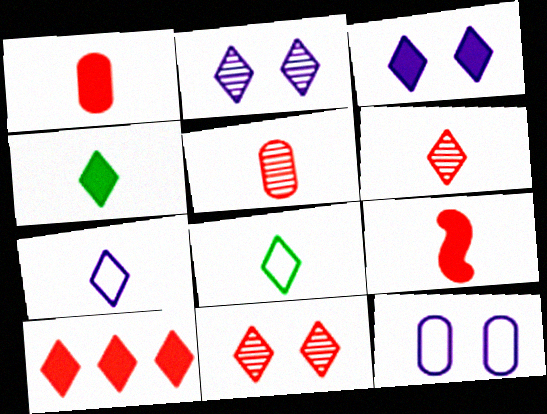[[2, 8, 10], 
[3, 4, 10], 
[4, 6, 7]]